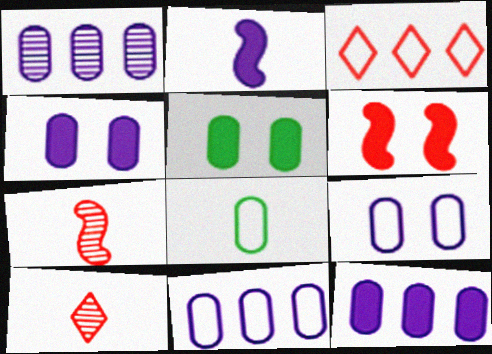[[1, 11, 12], 
[2, 8, 10]]